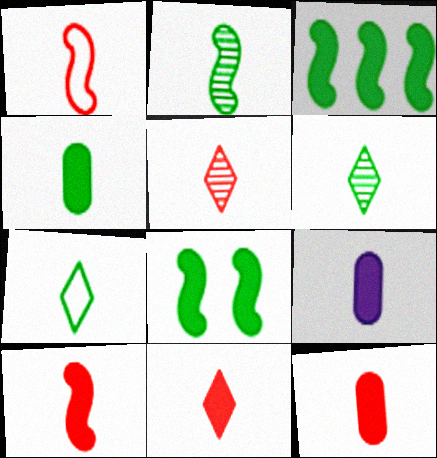[[1, 5, 12], 
[1, 6, 9], 
[2, 4, 7], 
[4, 9, 12], 
[10, 11, 12]]